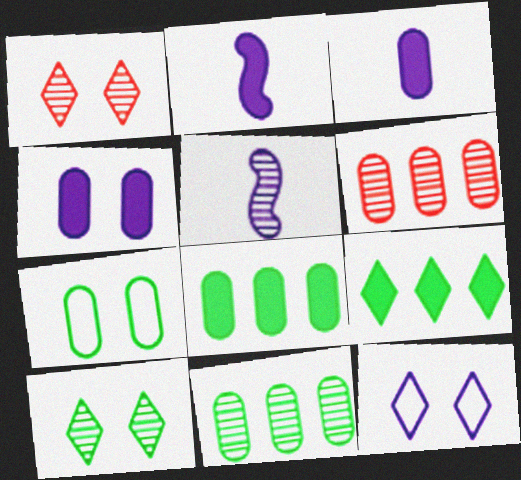[[1, 5, 11], 
[3, 6, 7], 
[5, 6, 10]]